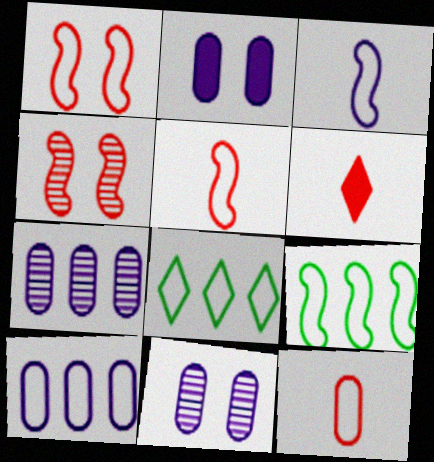[[1, 3, 9], 
[6, 9, 11]]